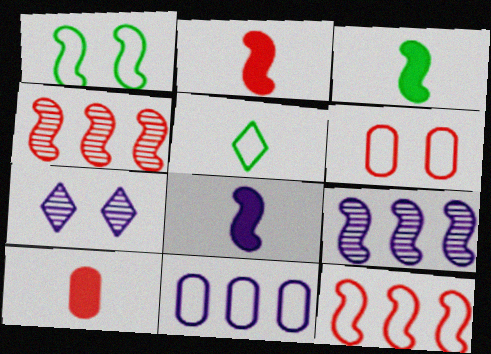[[1, 2, 9], 
[1, 4, 8], 
[2, 3, 8], 
[7, 8, 11]]